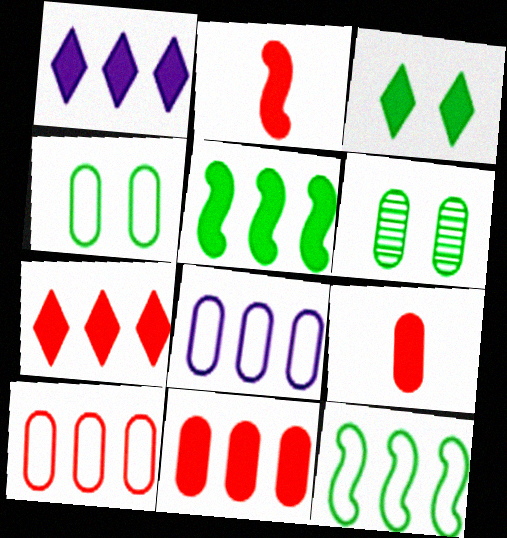[[1, 5, 11], 
[6, 8, 9]]